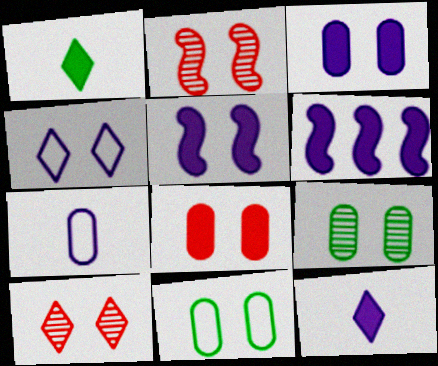[[1, 6, 8], 
[3, 6, 12], 
[5, 10, 11]]